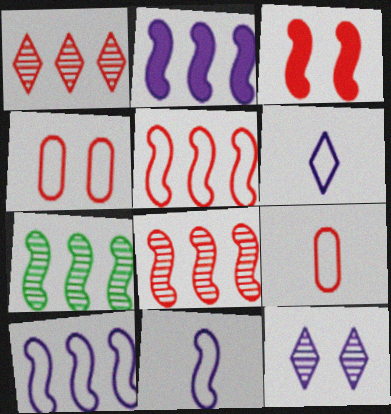[[1, 3, 9], 
[2, 5, 7], 
[3, 7, 11]]